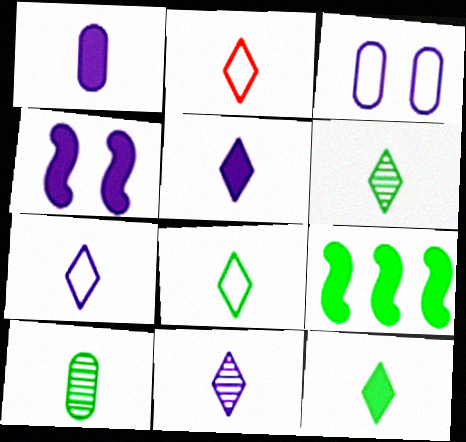[[2, 5, 6], 
[2, 7, 8], 
[2, 11, 12], 
[5, 7, 11], 
[6, 8, 12]]